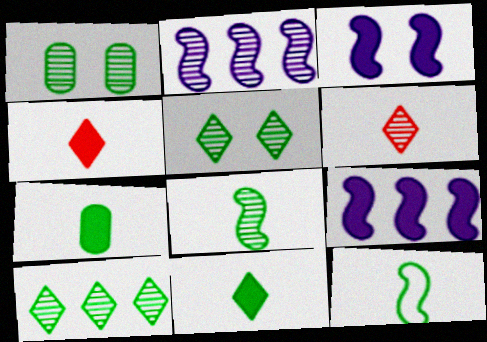[[1, 2, 6], 
[1, 8, 10]]